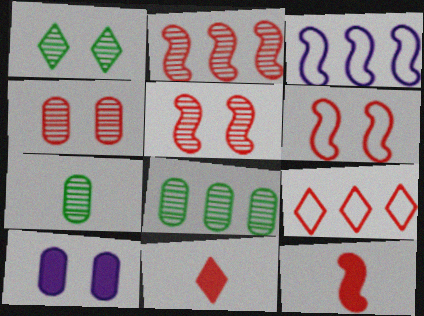[[1, 6, 10], 
[2, 6, 12], 
[4, 9, 12]]